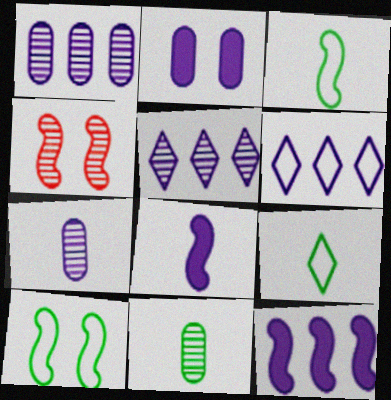[[1, 6, 12], 
[3, 4, 12], 
[4, 5, 11]]